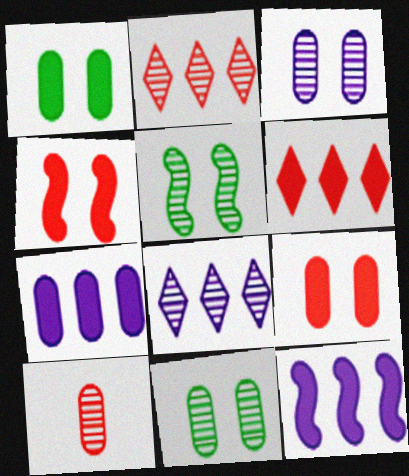[[5, 8, 10]]